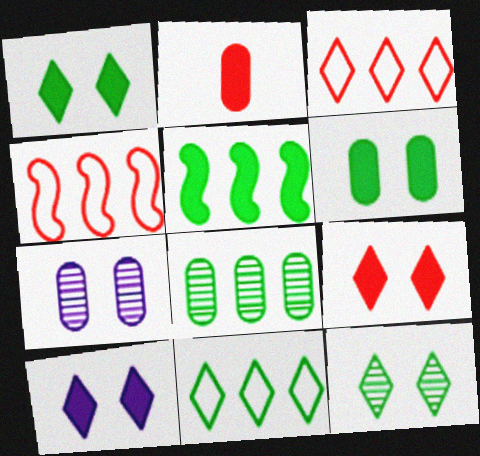[[1, 9, 10], 
[2, 5, 10], 
[5, 8, 11]]